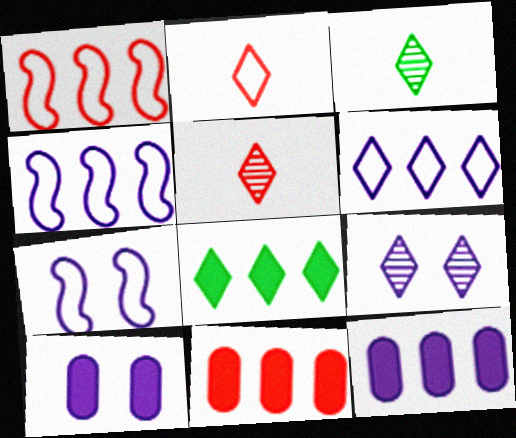[[1, 3, 10], 
[2, 8, 9], 
[3, 7, 11], 
[7, 9, 10]]